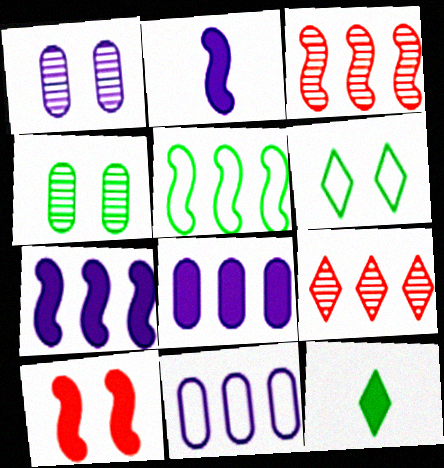[[1, 6, 10], 
[3, 5, 7], 
[4, 5, 12], 
[5, 8, 9], 
[8, 10, 12]]